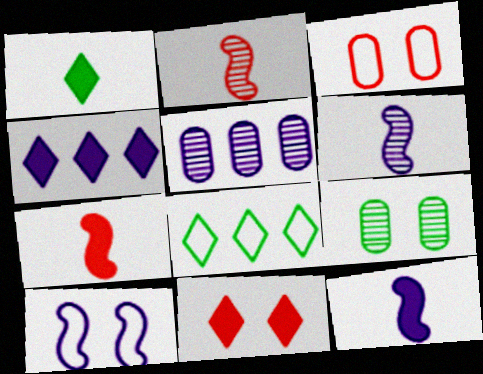[[1, 4, 11], 
[9, 10, 11]]